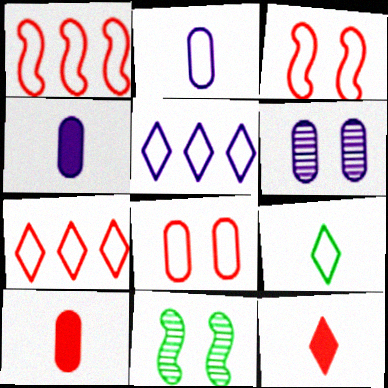[[4, 7, 11], 
[5, 10, 11]]